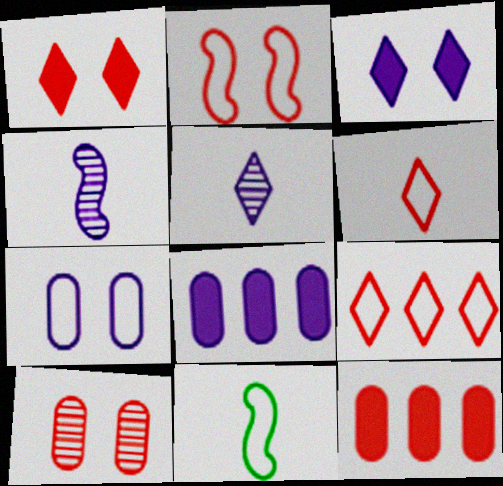[[1, 2, 10], 
[7, 9, 11]]